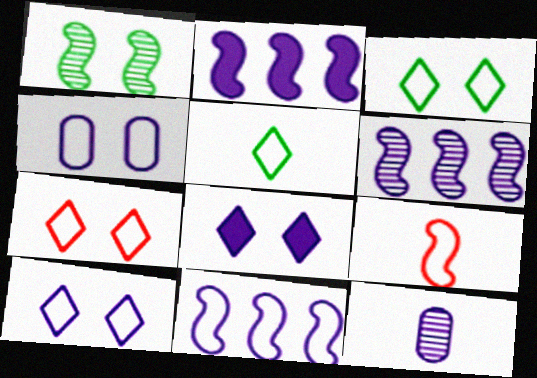[[1, 2, 9], 
[2, 6, 11], 
[2, 10, 12], 
[3, 7, 10], 
[8, 11, 12]]